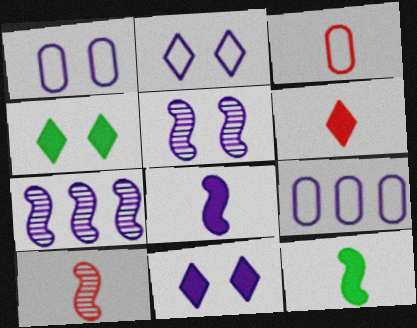[[1, 5, 11], 
[3, 4, 7], 
[3, 6, 10], 
[4, 9, 10]]